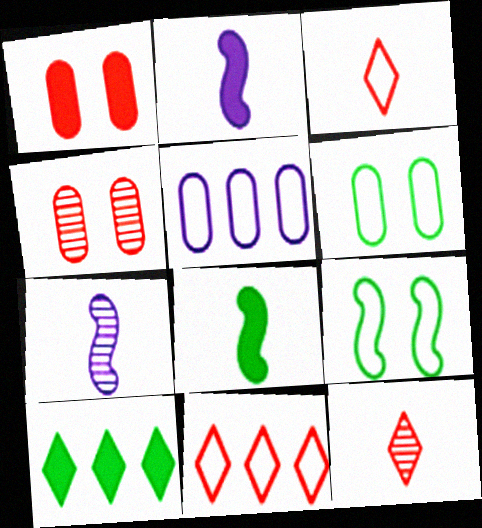[[1, 2, 10], 
[3, 5, 9]]